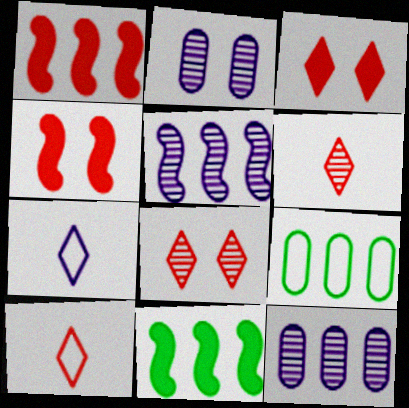[[2, 10, 11]]